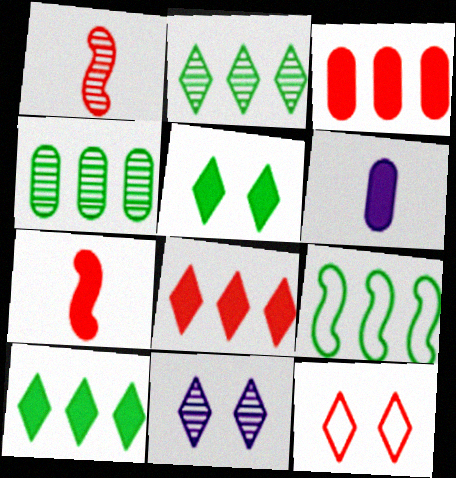[[1, 3, 12], 
[1, 4, 11], 
[4, 9, 10], 
[5, 11, 12]]